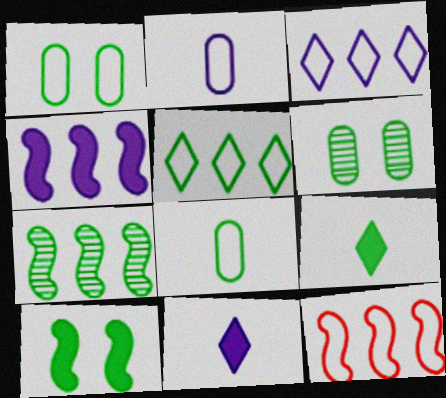[[1, 7, 9], 
[4, 7, 12], 
[6, 11, 12]]